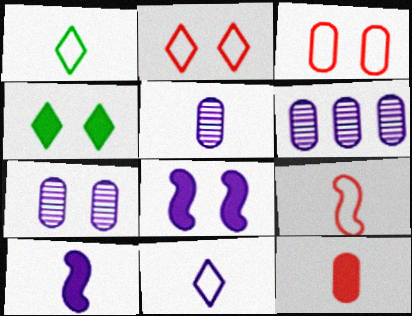[[4, 6, 9], 
[5, 6, 7], 
[5, 10, 11], 
[6, 8, 11]]